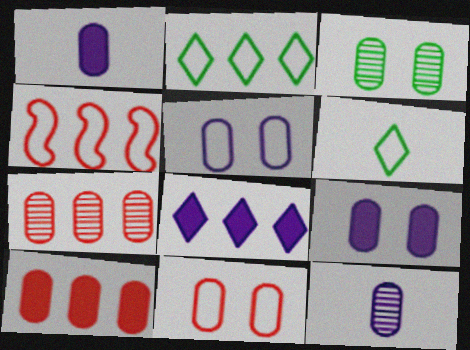[[3, 7, 12], 
[3, 9, 11], 
[4, 5, 6]]